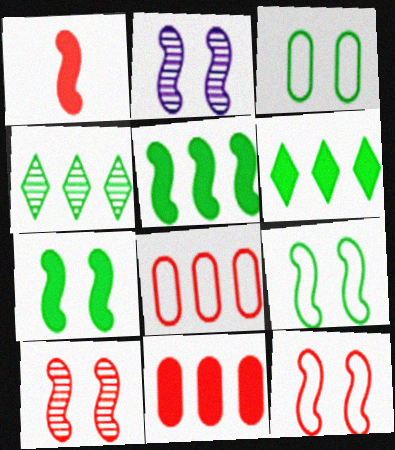[[2, 7, 12]]